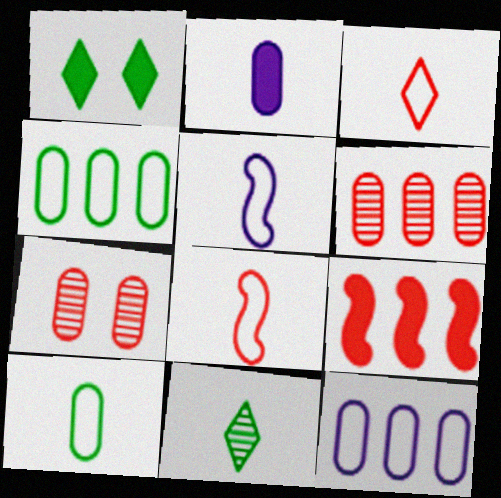[[1, 2, 9], 
[1, 5, 6], 
[2, 4, 7], 
[2, 8, 11], 
[3, 5, 10], 
[3, 7, 9]]